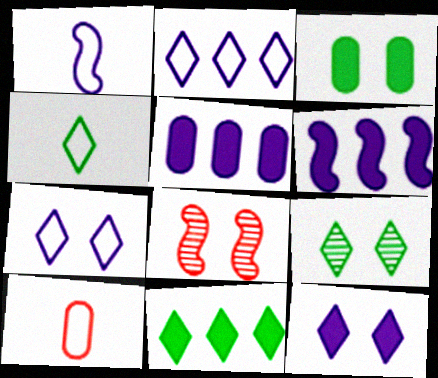[[1, 4, 10], 
[3, 7, 8], 
[4, 5, 8], 
[4, 9, 11], 
[6, 9, 10]]